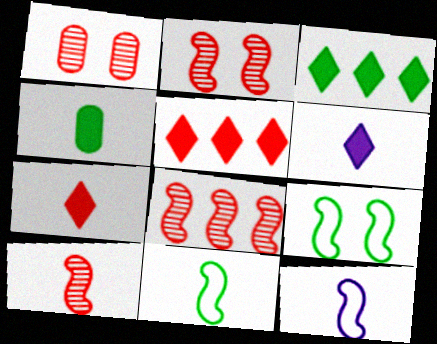[[1, 3, 12], 
[2, 8, 10]]